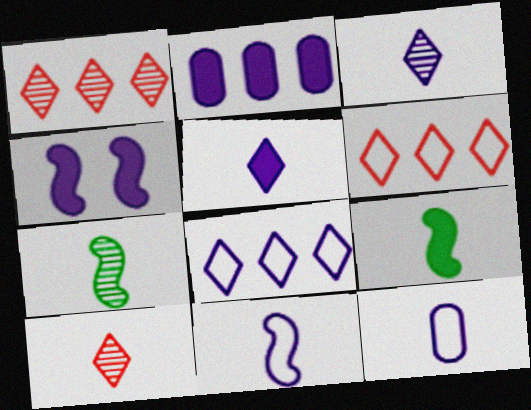[[2, 4, 5], 
[9, 10, 12]]